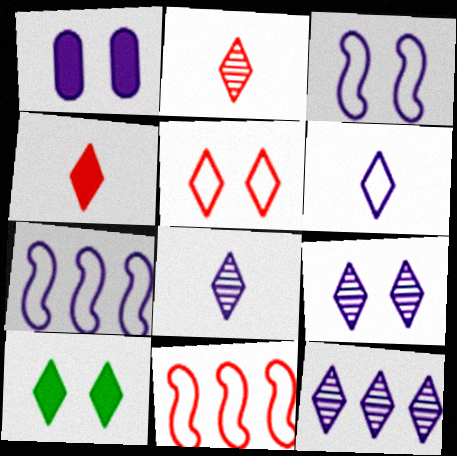[[1, 3, 9], 
[1, 7, 8], 
[5, 9, 10], 
[8, 9, 12]]